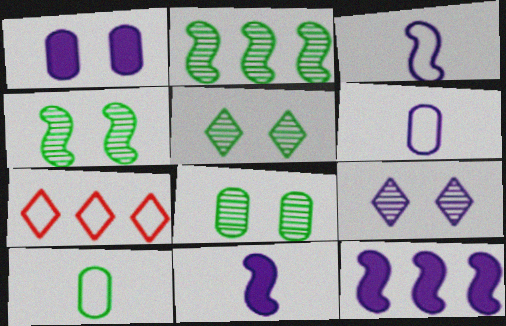[[4, 5, 8], 
[6, 9, 12], 
[7, 8, 11]]